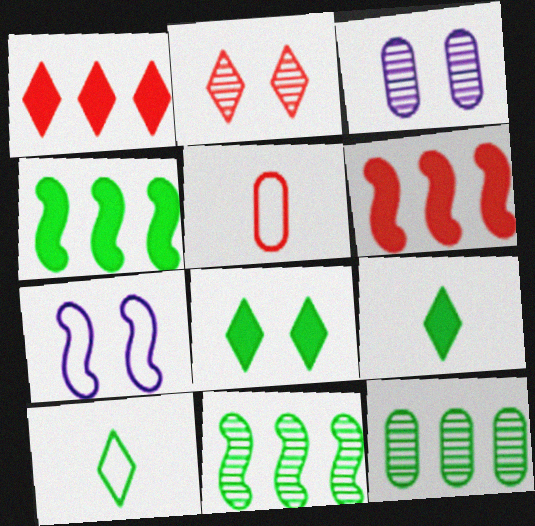[[2, 5, 6], 
[3, 6, 10]]